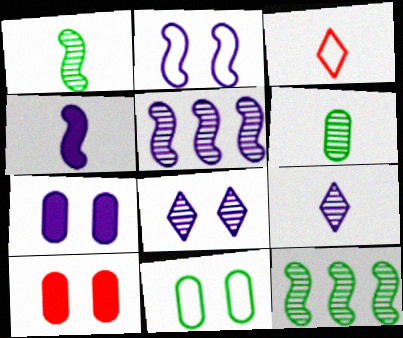[[2, 4, 5], 
[2, 7, 8], 
[3, 4, 6], 
[3, 7, 12]]